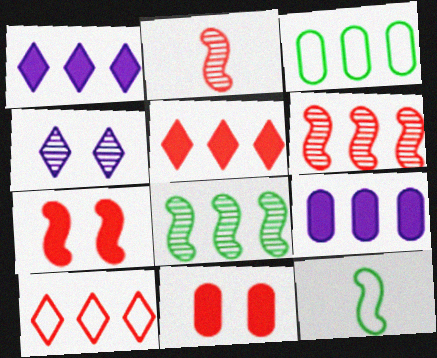[[1, 3, 6], 
[2, 10, 11], 
[8, 9, 10]]